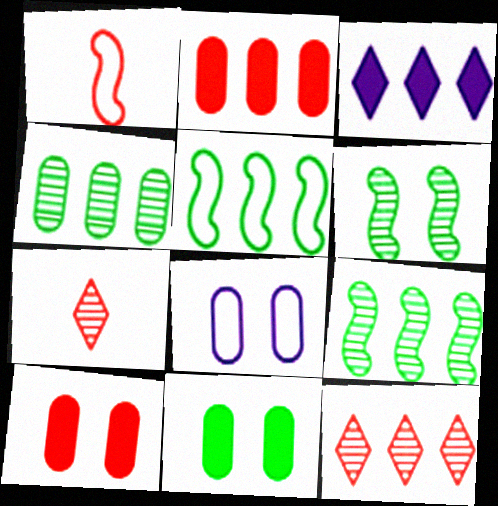[[1, 10, 12]]